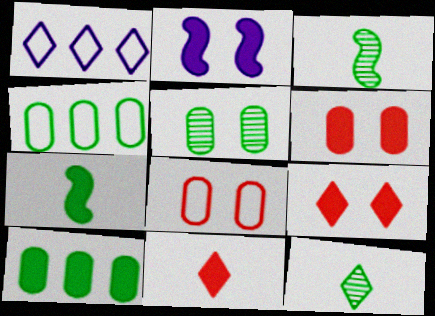[[1, 3, 6], 
[1, 9, 12], 
[2, 10, 11]]